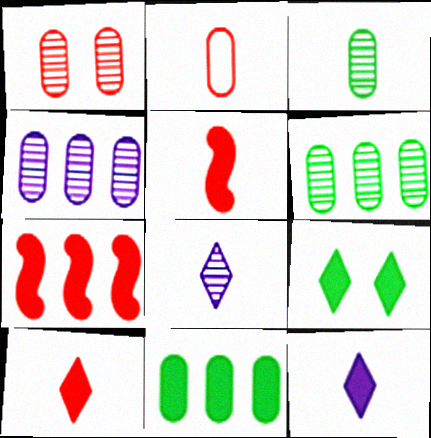[[1, 3, 4]]